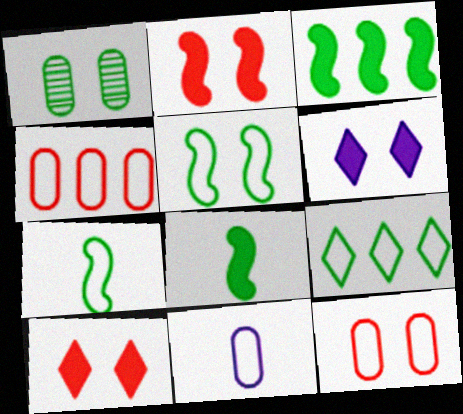[[1, 8, 9]]